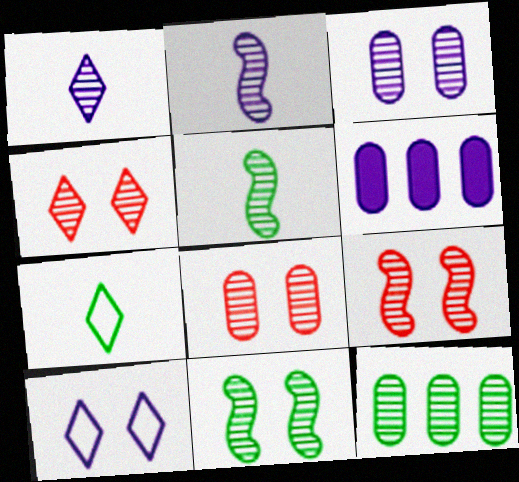[[1, 9, 12], 
[2, 4, 12], 
[2, 6, 10], 
[3, 4, 11], 
[4, 8, 9], 
[6, 7, 9]]